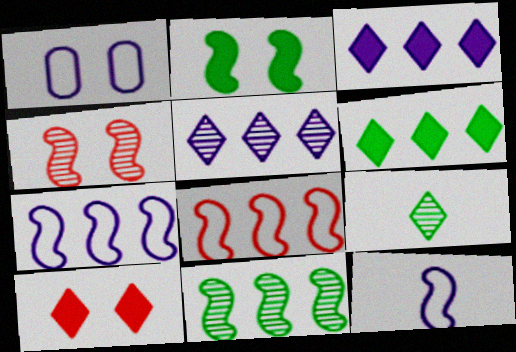[]